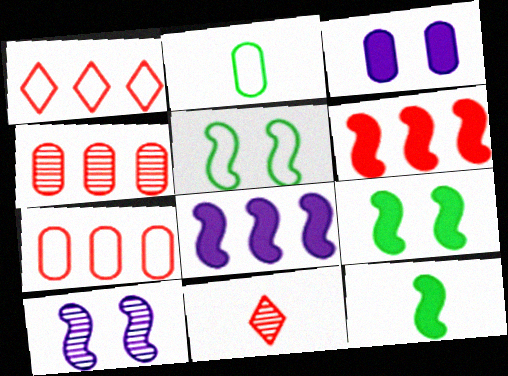[[1, 4, 6], 
[2, 3, 4]]